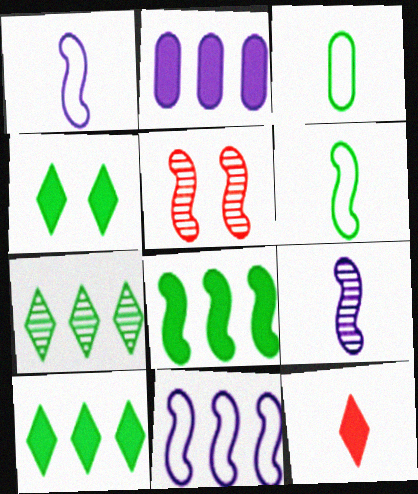[[1, 5, 8], 
[3, 9, 12]]